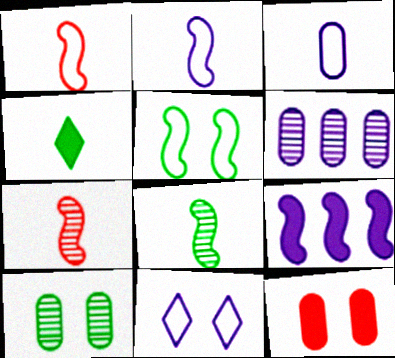[[3, 4, 7], 
[4, 9, 12], 
[5, 7, 9]]